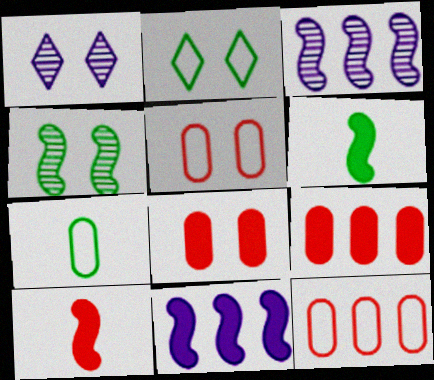[[1, 6, 12]]